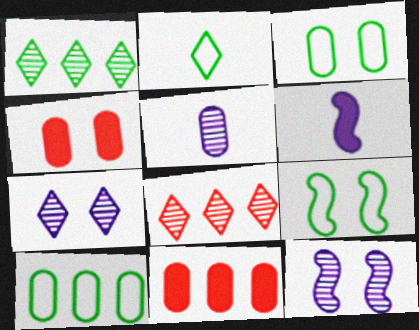[[2, 9, 10], 
[2, 11, 12], 
[3, 5, 11], 
[3, 6, 8], 
[4, 5, 10], 
[4, 7, 9]]